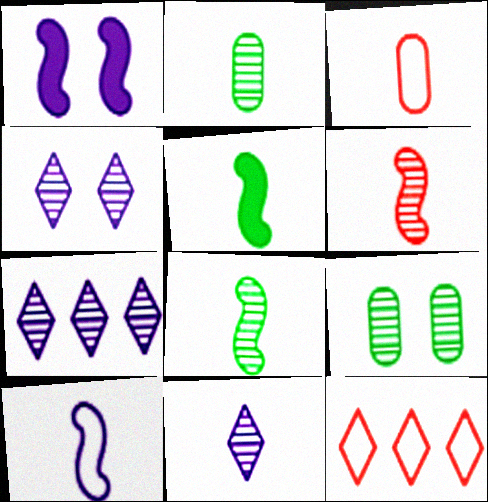[[1, 2, 12], 
[2, 6, 11], 
[3, 5, 11], 
[4, 7, 11], 
[5, 6, 10], 
[6, 7, 9]]